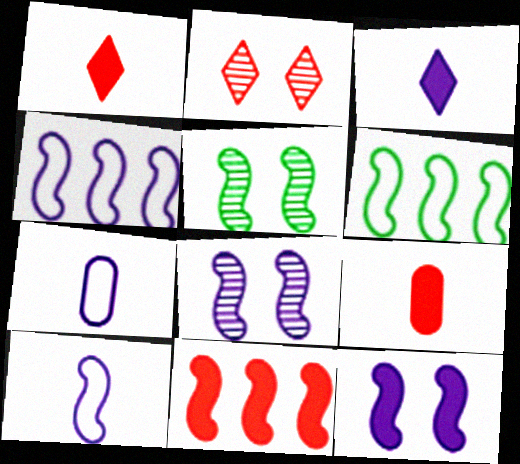[[5, 10, 11]]